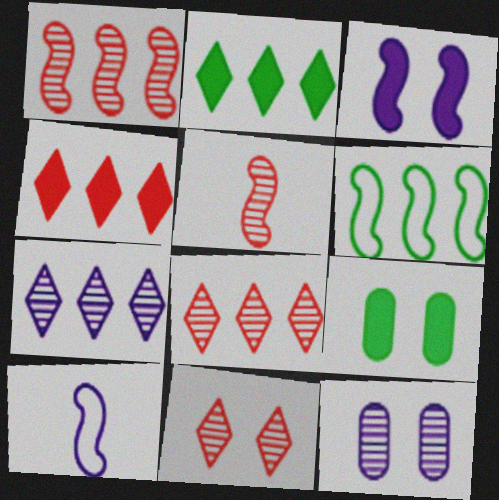[[3, 5, 6], 
[8, 9, 10]]